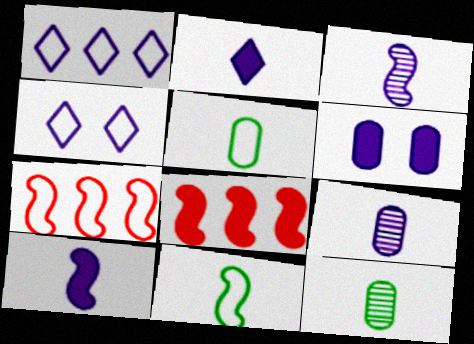[[1, 3, 6], 
[4, 5, 7], 
[4, 8, 12]]